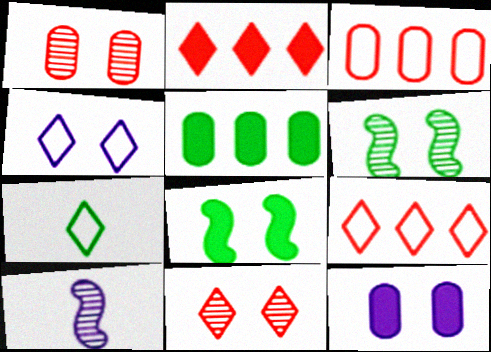[[1, 4, 8], 
[4, 7, 9], 
[5, 6, 7]]